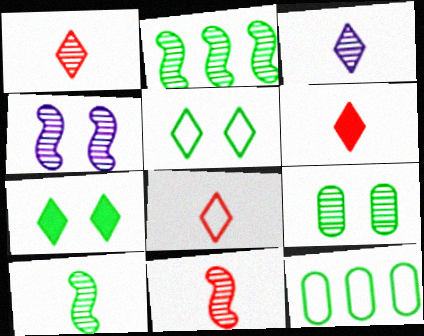[[1, 6, 8], 
[2, 4, 11], 
[4, 6, 12], 
[7, 10, 12]]